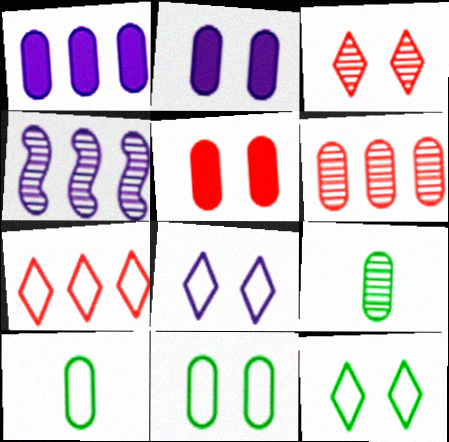[[2, 6, 10], 
[3, 4, 9]]